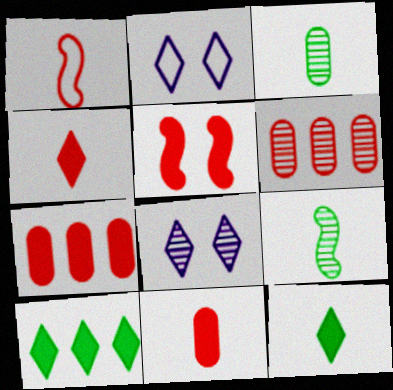[[2, 7, 9], 
[4, 5, 7], 
[6, 8, 9]]